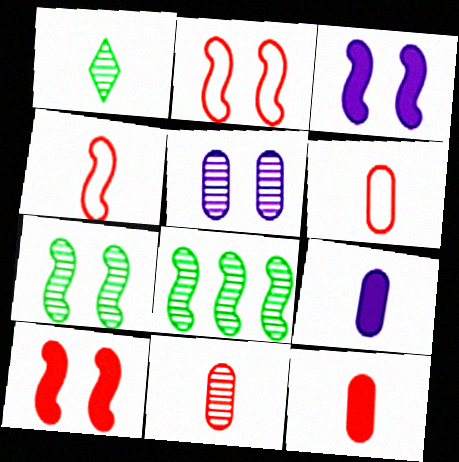[[1, 4, 9], 
[2, 3, 7], 
[3, 4, 8], 
[6, 11, 12]]